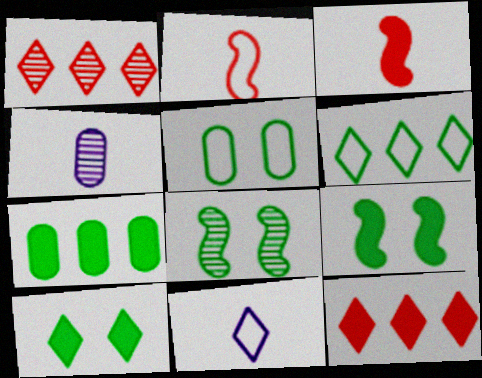[[1, 4, 8], 
[1, 10, 11], 
[5, 8, 10]]